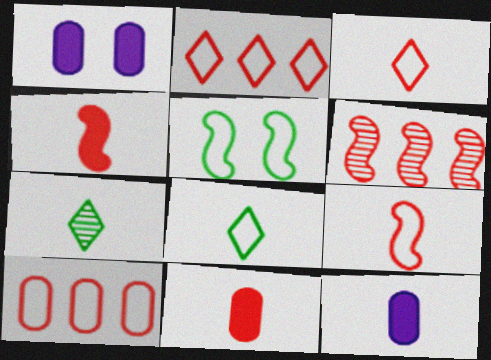[[1, 6, 8], 
[7, 9, 12]]